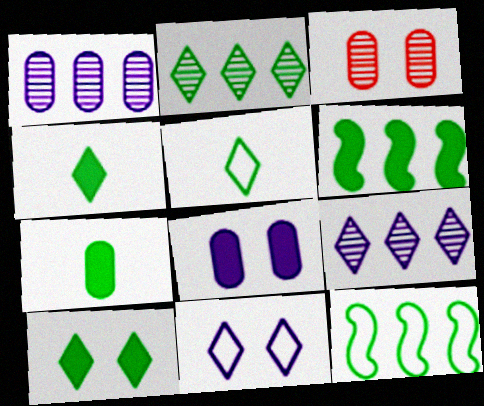[[2, 5, 10], 
[6, 7, 10]]